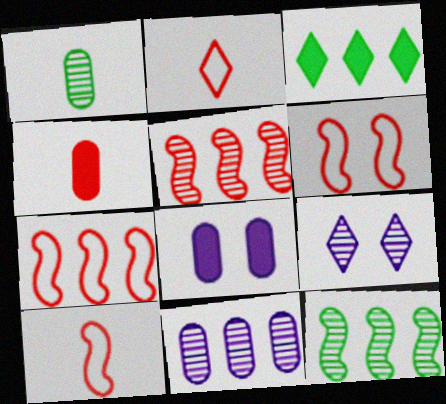[[1, 5, 9], 
[2, 3, 9], 
[2, 8, 12], 
[3, 7, 11], 
[6, 7, 10]]